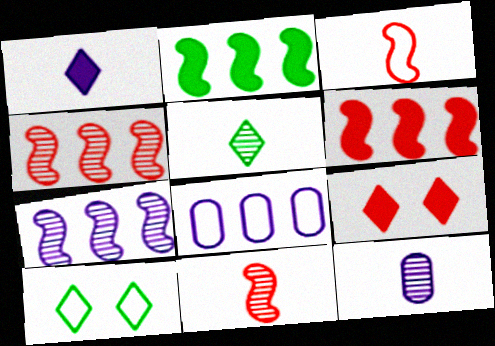[[3, 8, 10], 
[5, 11, 12], 
[6, 10, 12]]